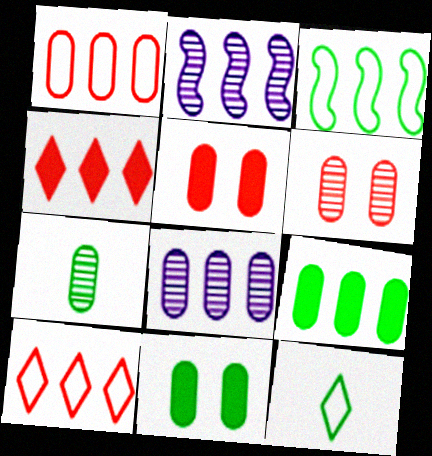[[1, 8, 9], 
[2, 5, 12], 
[2, 9, 10], 
[3, 4, 8], 
[6, 7, 8]]